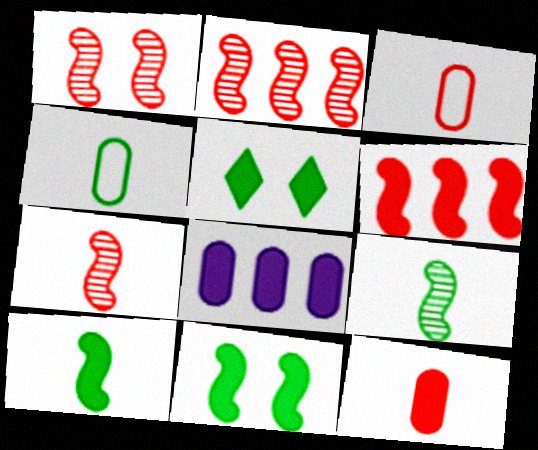[[1, 2, 7]]